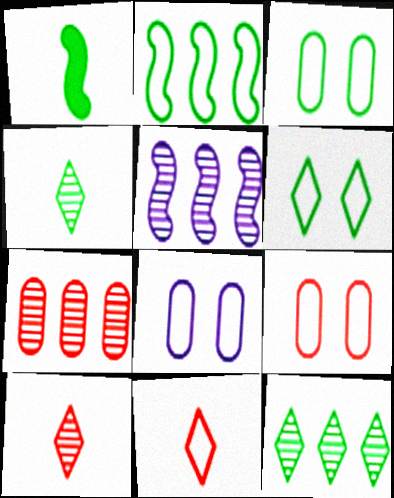[[1, 3, 12], 
[2, 8, 11], 
[3, 8, 9], 
[5, 7, 12]]